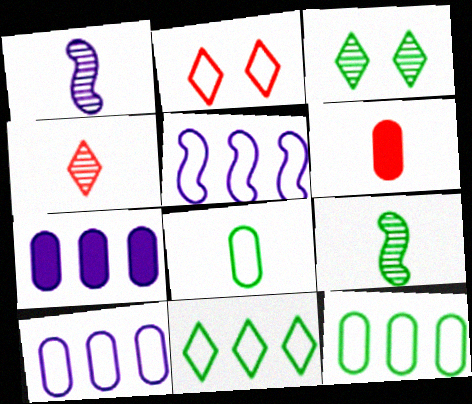[[2, 5, 8], 
[2, 7, 9], 
[3, 5, 6]]